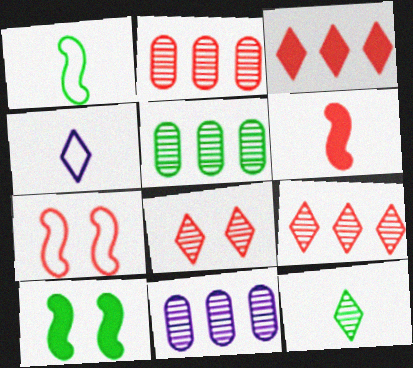[[2, 4, 10], 
[2, 5, 11]]